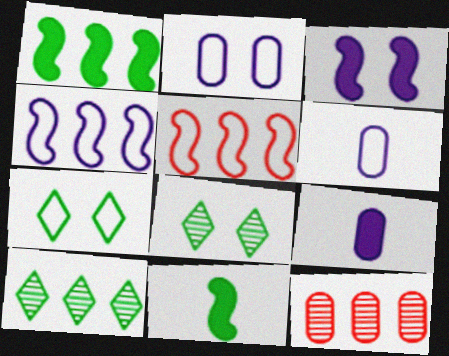[[5, 6, 7], 
[5, 8, 9]]